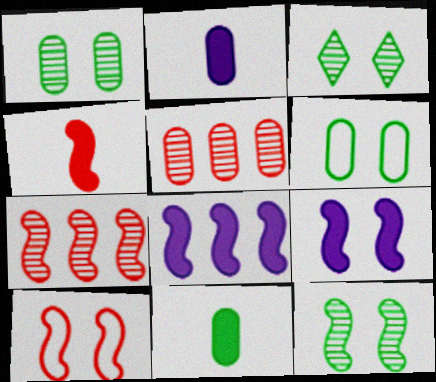[[1, 3, 12], 
[2, 5, 6], 
[4, 7, 10], 
[9, 10, 12]]